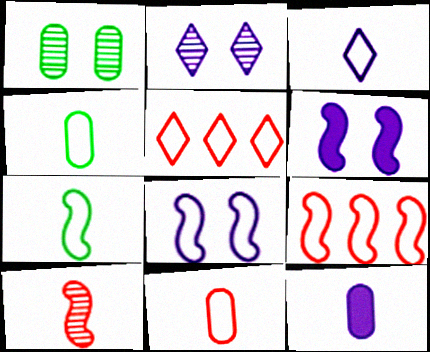[[3, 7, 11], 
[4, 5, 8], 
[7, 8, 9]]